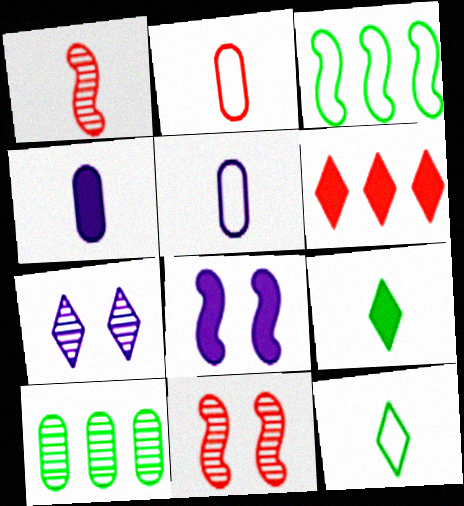[[1, 3, 8], 
[1, 4, 12], 
[1, 5, 9], 
[1, 7, 10], 
[2, 6, 11], 
[6, 7, 12]]